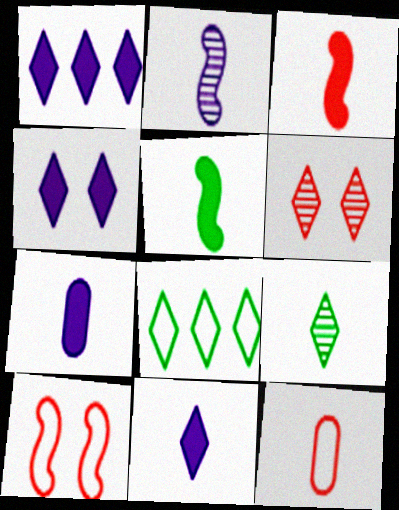[[1, 4, 11], 
[6, 8, 11]]